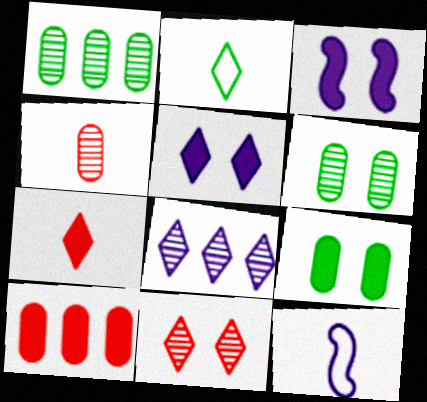[]